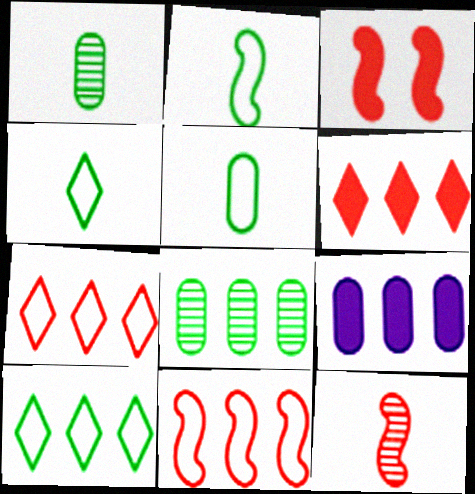[[2, 4, 5], 
[3, 11, 12]]